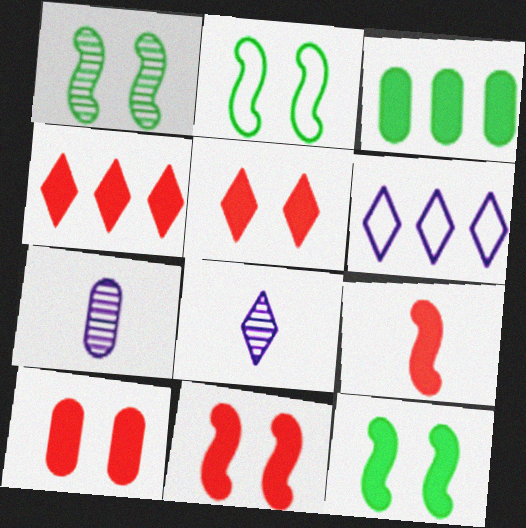[[1, 2, 12], 
[2, 4, 7], 
[4, 9, 10], 
[5, 10, 11]]